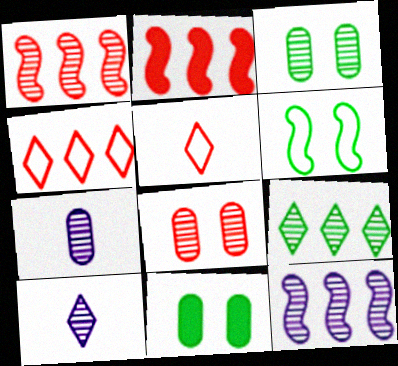[[1, 3, 10], 
[2, 5, 8], 
[5, 11, 12]]